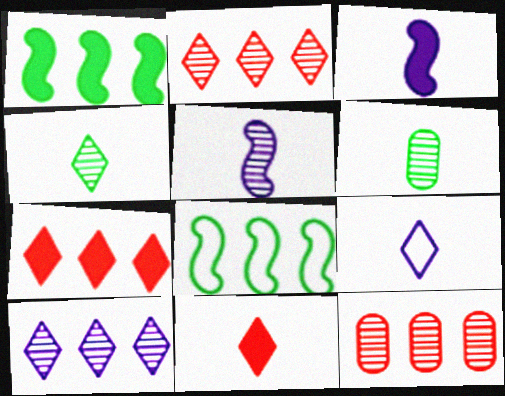[[4, 9, 11]]